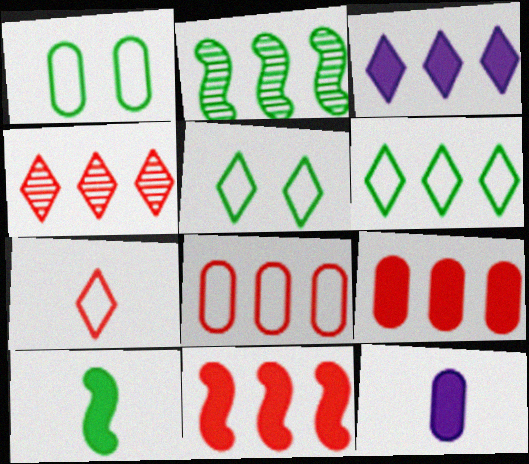[[2, 3, 8], 
[3, 4, 6], 
[4, 8, 11]]